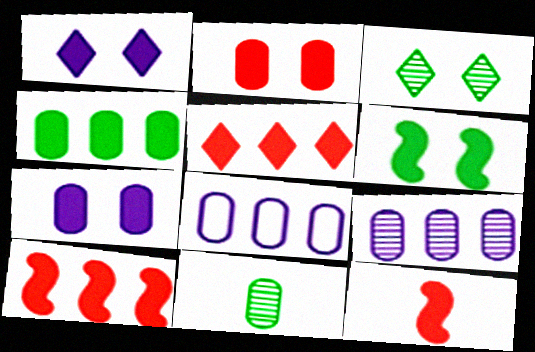[[1, 2, 6], 
[1, 4, 12], 
[2, 5, 12], 
[2, 8, 11], 
[3, 8, 12]]